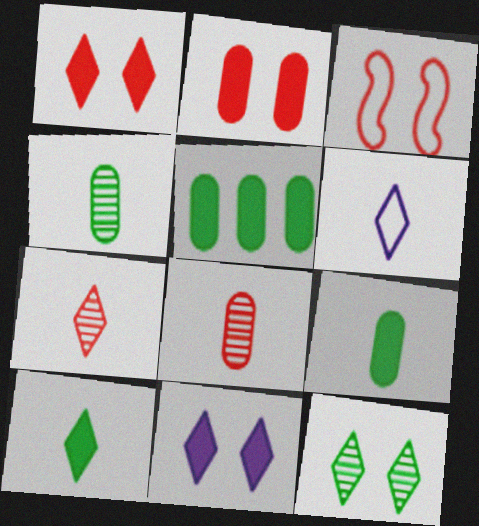[[6, 7, 10]]